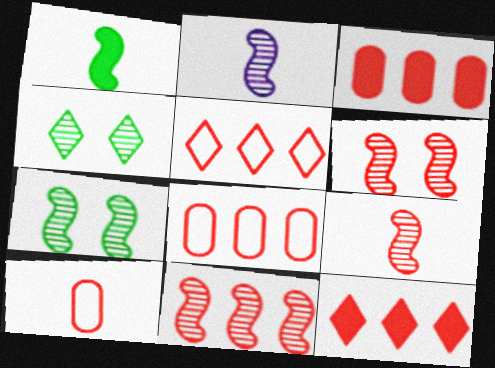[[2, 7, 11], 
[3, 5, 11], 
[6, 9, 11], 
[6, 10, 12], 
[8, 11, 12]]